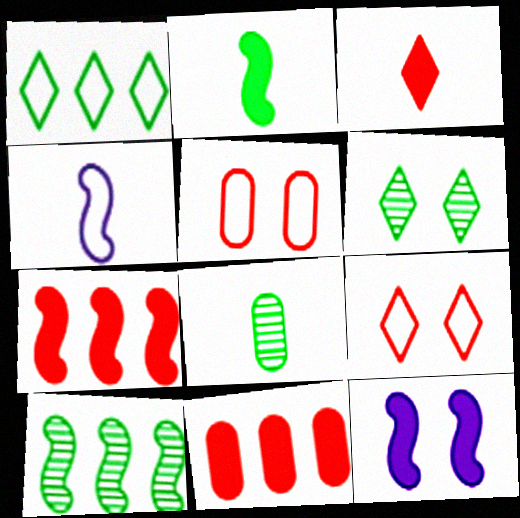[[1, 4, 5], 
[2, 7, 12], 
[3, 4, 8], 
[4, 6, 11], 
[5, 6, 12], 
[6, 8, 10]]